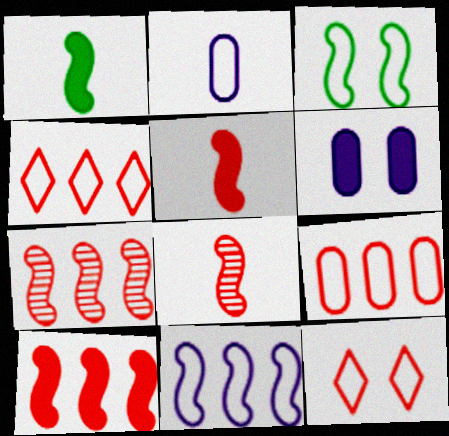[[2, 3, 4]]